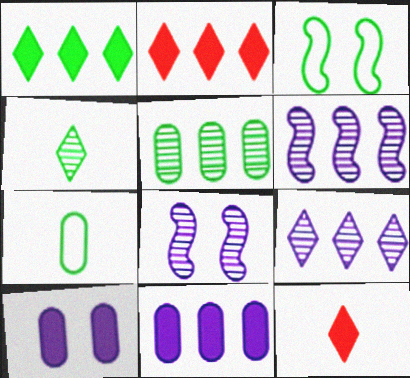[[2, 7, 8]]